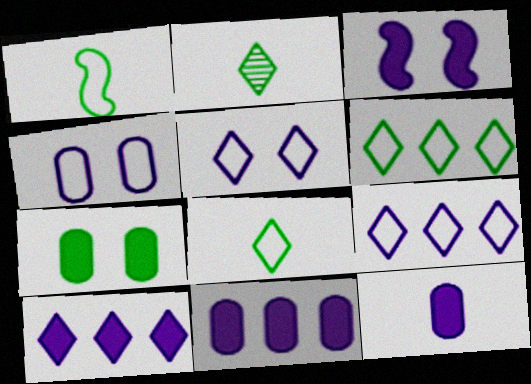[[3, 10, 12]]